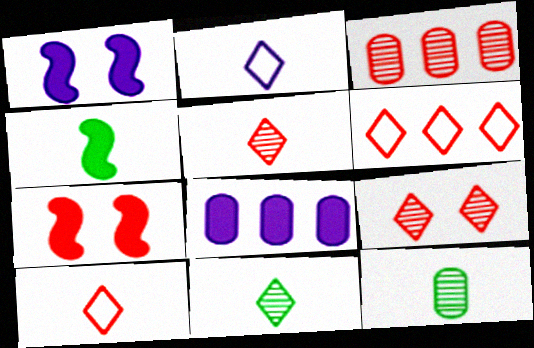[[1, 6, 12], 
[3, 7, 10]]